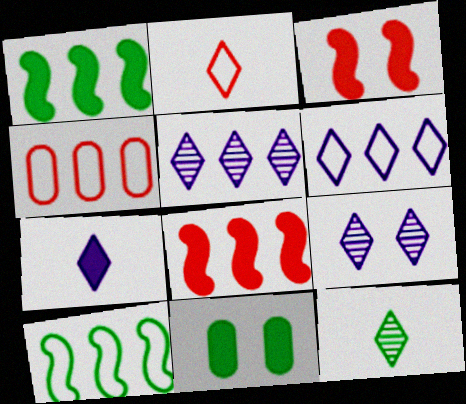[[1, 4, 5], 
[2, 7, 12], 
[4, 6, 10], 
[6, 7, 9], 
[7, 8, 11], 
[10, 11, 12]]